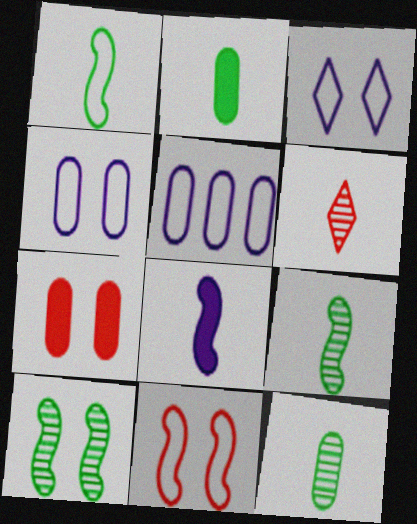[[3, 7, 10], 
[5, 7, 12]]